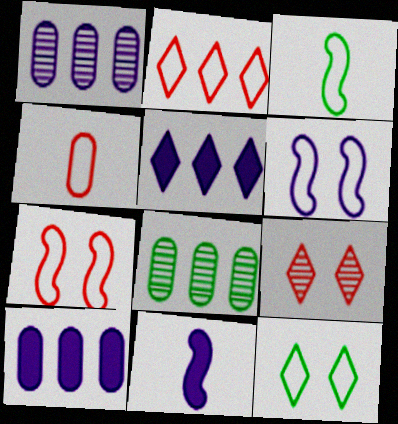[[2, 4, 7], 
[3, 9, 10]]